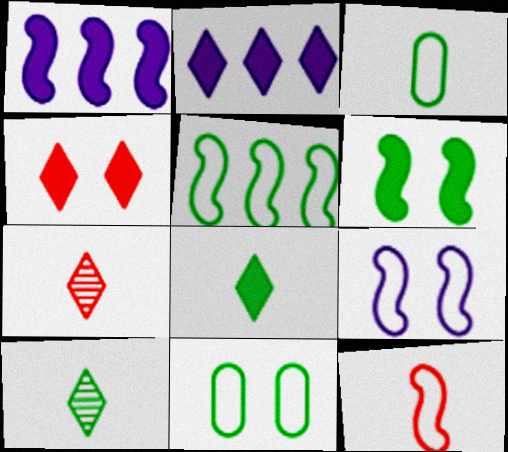[[1, 7, 11], 
[2, 4, 8], 
[5, 9, 12]]